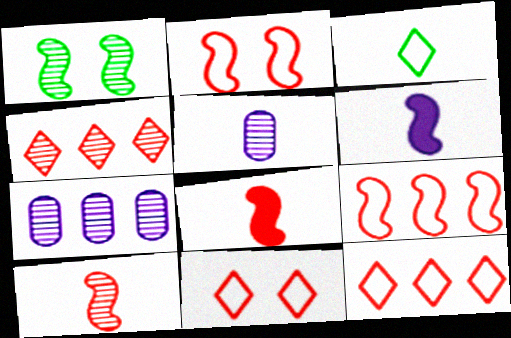[[1, 4, 5], 
[1, 6, 9], 
[3, 5, 8]]